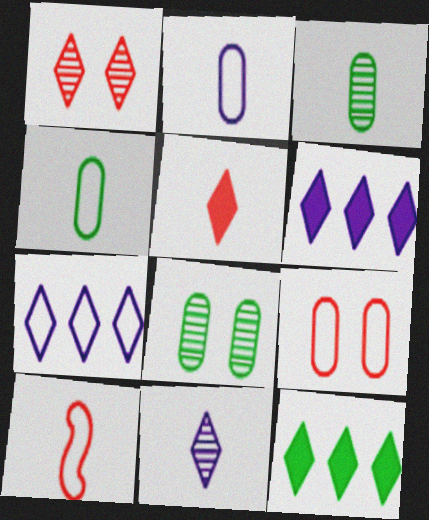[[6, 8, 10]]